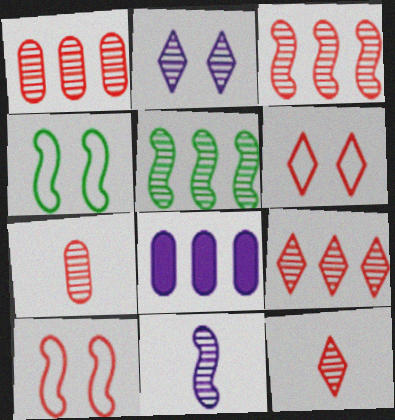[[1, 3, 9], 
[2, 5, 7], 
[4, 8, 12]]